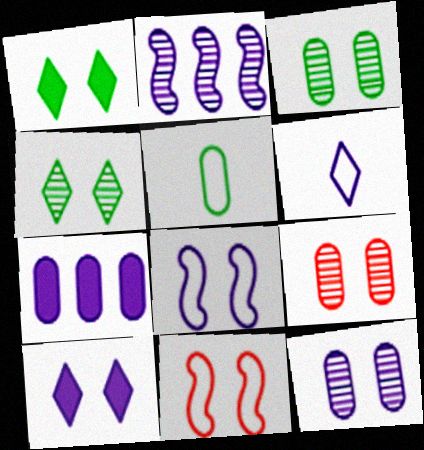[[1, 8, 9], 
[1, 11, 12], 
[3, 9, 12], 
[3, 10, 11], 
[5, 7, 9], 
[8, 10, 12]]